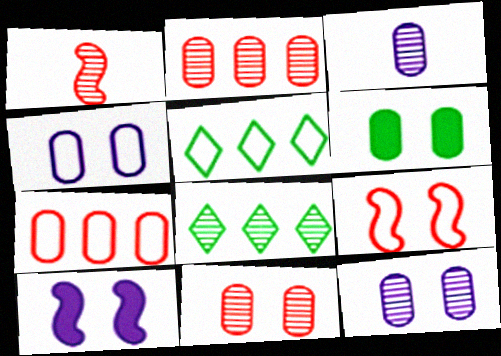[[1, 8, 12], 
[3, 6, 7], 
[4, 6, 11]]